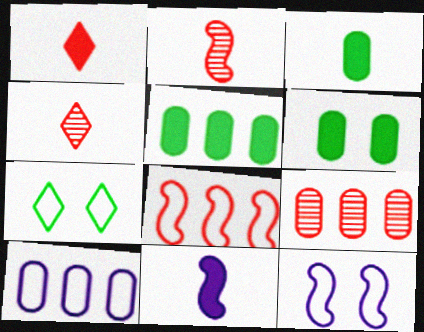[[1, 3, 11], 
[3, 5, 6], 
[4, 5, 12], 
[5, 9, 10], 
[7, 9, 11]]